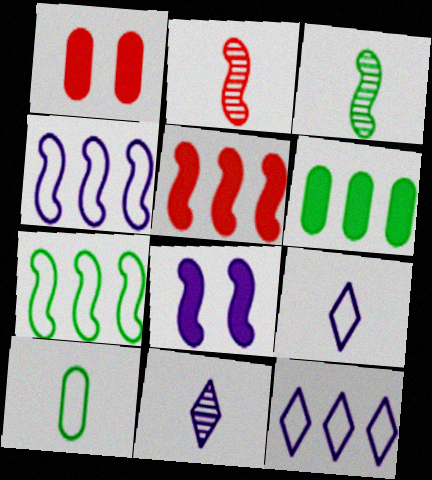[[1, 3, 12], 
[1, 7, 11], 
[2, 7, 8]]